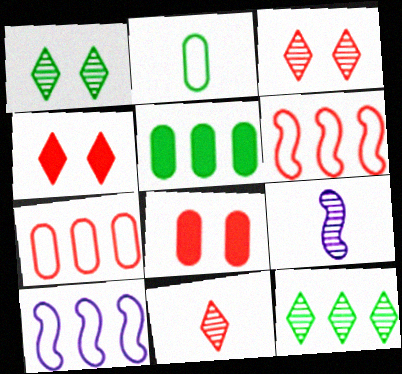[[6, 8, 11]]